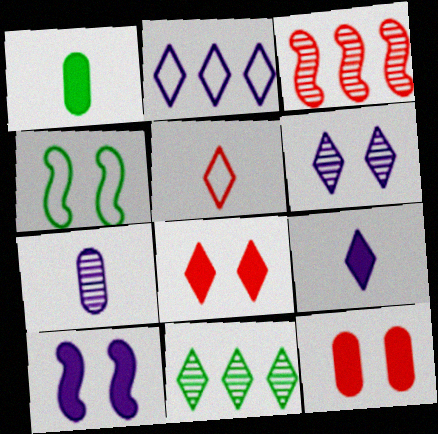[[1, 4, 11], 
[2, 6, 9], 
[2, 7, 10], 
[3, 5, 12], 
[4, 6, 12]]